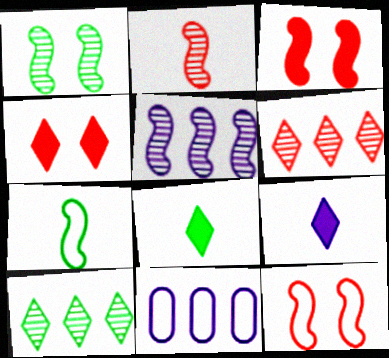[[1, 2, 5], 
[3, 5, 7]]